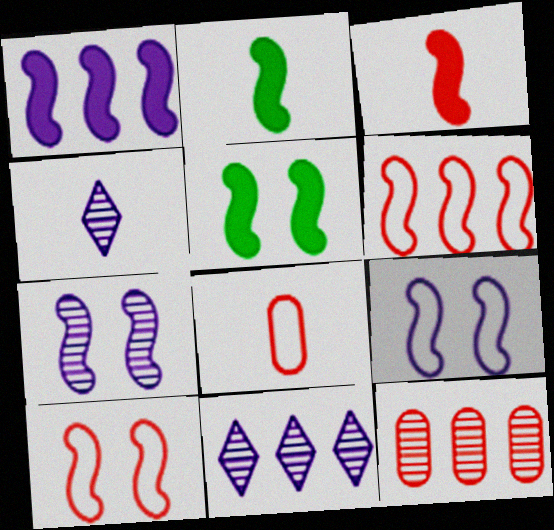[[1, 3, 5], 
[2, 4, 8], 
[2, 6, 7], 
[5, 7, 10], 
[5, 8, 11]]